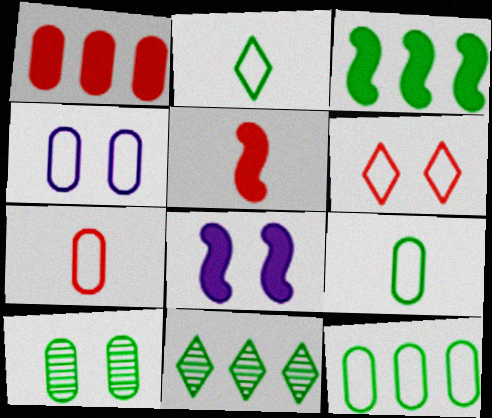[[2, 3, 10], 
[3, 5, 8], 
[3, 11, 12], 
[4, 5, 11], 
[4, 7, 12], 
[6, 8, 10], 
[7, 8, 11]]